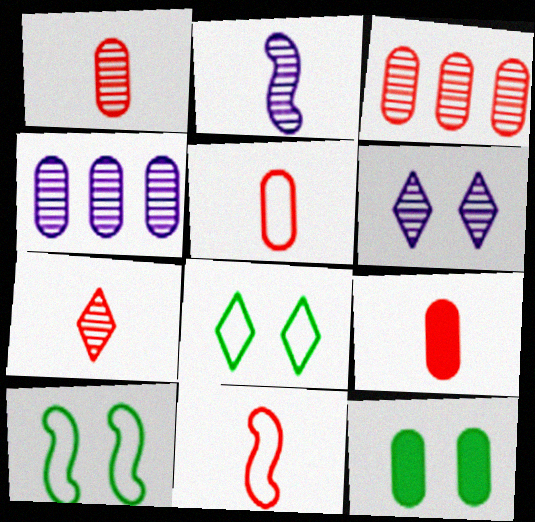[[1, 5, 9], 
[2, 4, 6], 
[4, 5, 12], 
[7, 9, 11]]